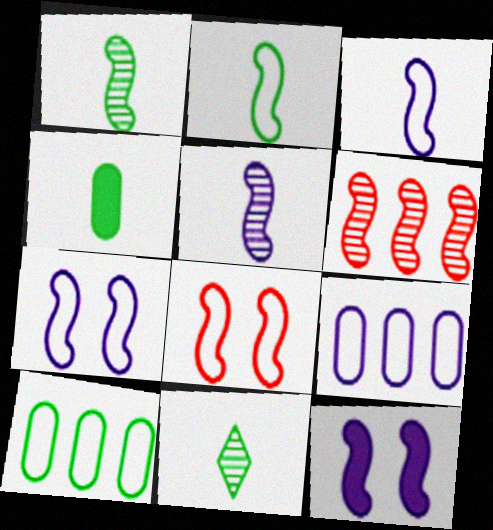[[2, 4, 11], 
[2, 6, 12]]